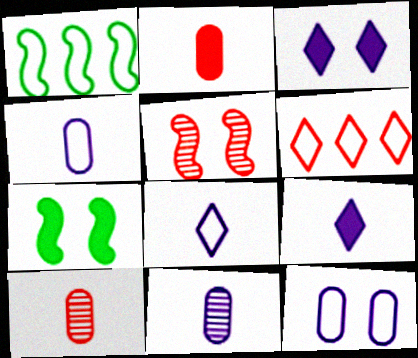[[1, 3, 10], 
[2, 5, 6], 
[6, 7, 11]]